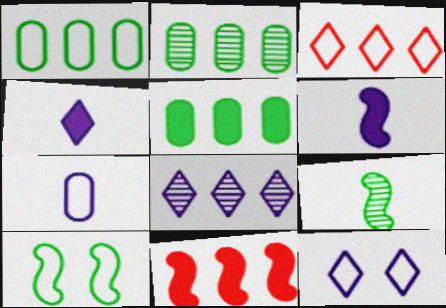[[1, 2, 5], 
[1, 8, 11], 
[3, 7, 10], 
[4, 8, 12]]